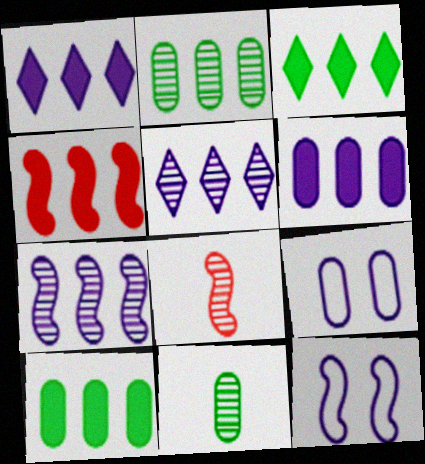[[1, 4, 10], 
[3, 4, 6], 
[3, 8, 9]]